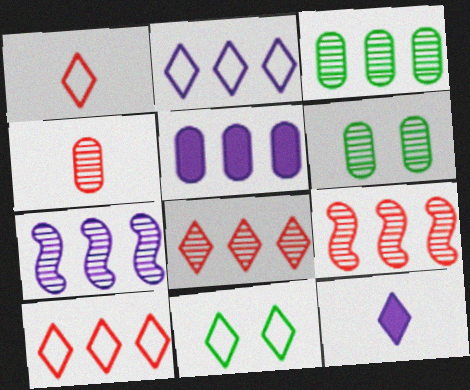[[1, 2, 11], 
[2, 5, 7], 
[3, 7, 8], 
[8, 11, 12]]